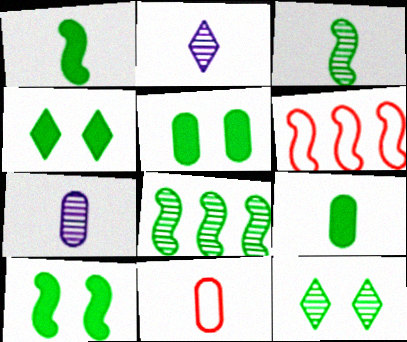[[1, 2, 11], 
[2, 5, 6], 
[4, 5, 10], 
[4, 6, 7], 
[7, 9, 11]]